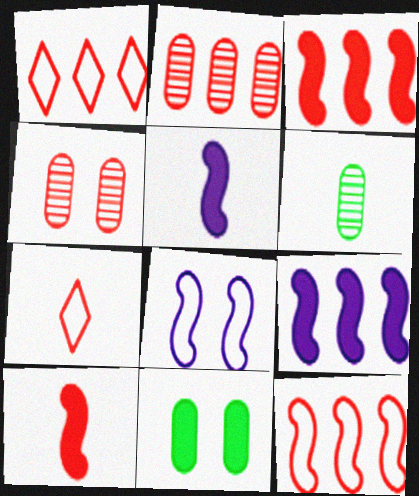[[1, 2, 3], 
[1, 4, 10], 
[3, 4, 7], 
[5, 6, 7]]